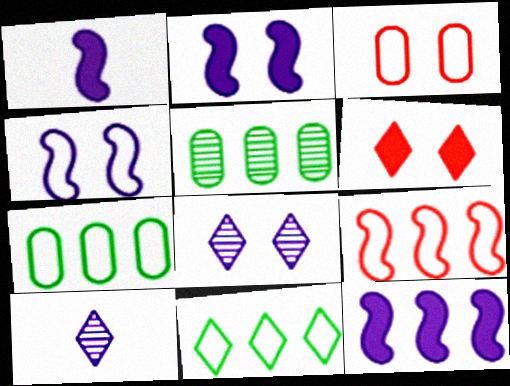[[1, 2, 12], 
[6, 10, 11]]